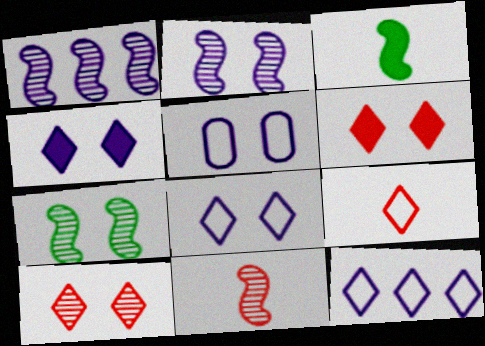[[1, 7, 11], 
[2, 4, 5], 
[5, 6, 7]]